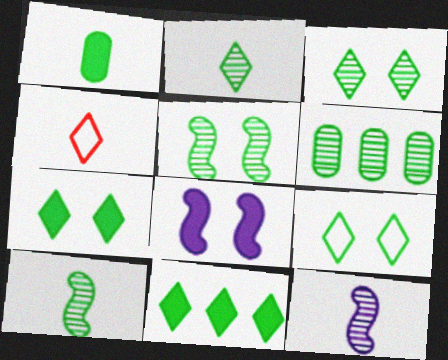[[1, 4, 12], 
[2, 5, 6], 
[2, 9, 11], 
[3, 6, 10], 
[3, 7, 9], 
[4, 6, 8]]